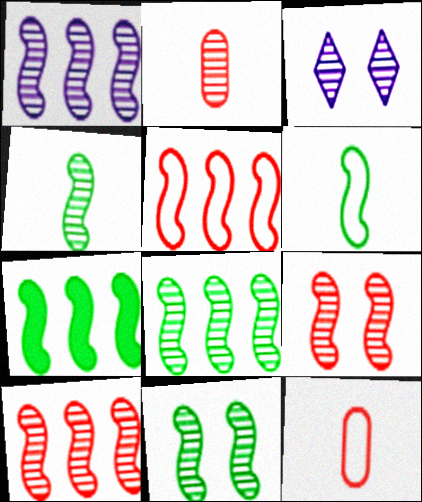[[1, 4, 9], 
[1, 5, 7], 
[1, 8, 10], 
[2, 3, 8], 
[3, 7, 12], 
[4, 8, 11], 
[6, 7, 11]]